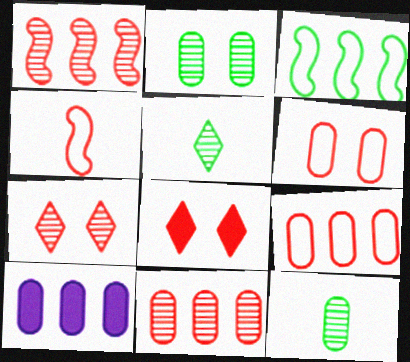[[4, 8, 11], 
[6, 10, 12]]